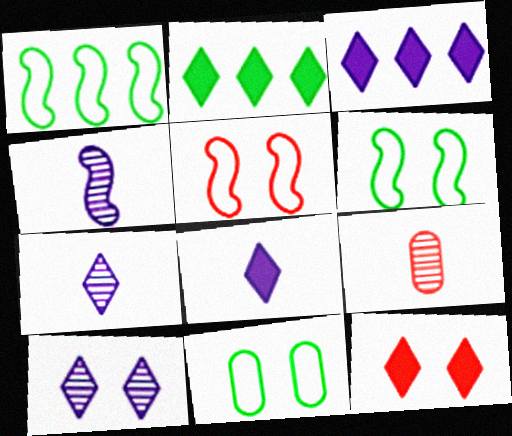[[2, 8, 12], 
[3, 6, 9]]